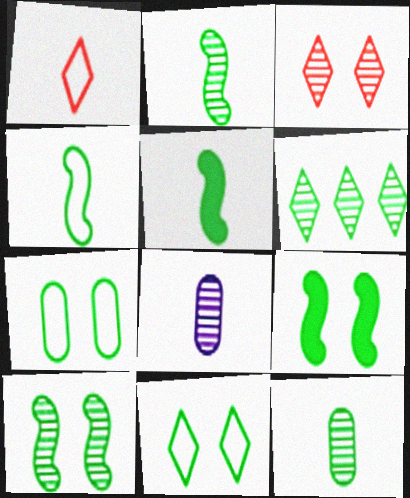[[1, 5, 8], 
[2, 4, 5], 
[5, 6, 7], 
[6, 10, 12]]